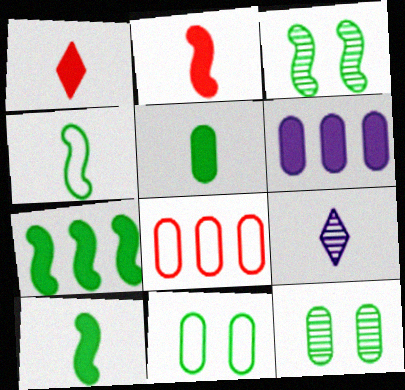[[3, 4, 7]]